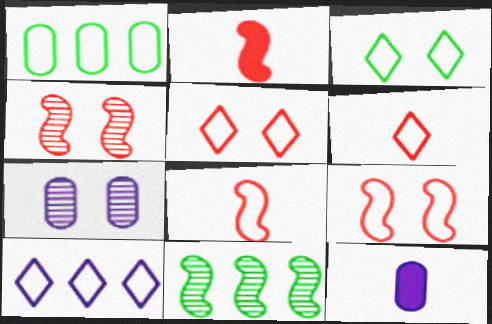[[3, 6, 10], 
[5, 11, 12]]